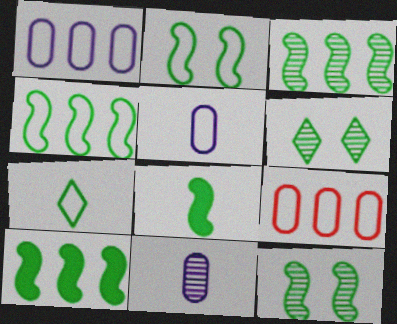[[2, 3, 8], 
[3, 4, 10], 
[4, 8, 12]]